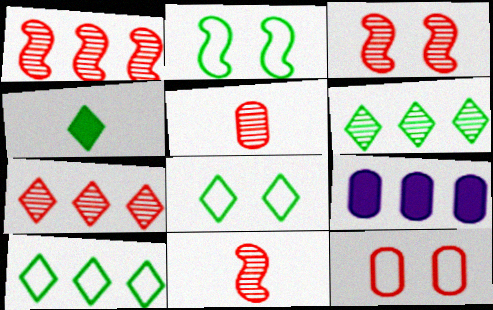[[1, 3, 11], 
[1, 9, 10], 
[3, 5, 7], 
[4, 6, 8], 
[8, 9, 11]]